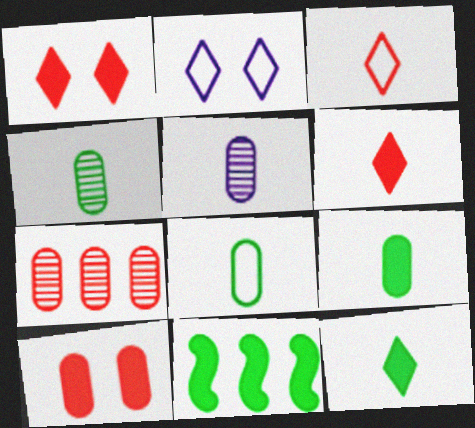[[4, 8, 9]]